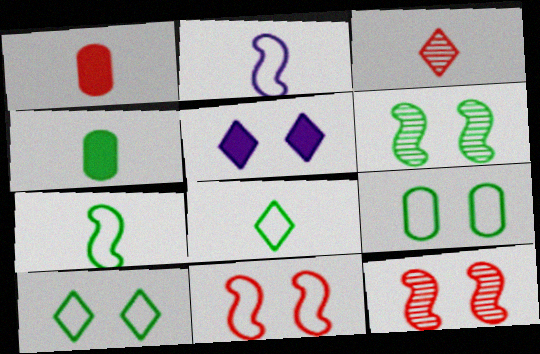[[2, 3, 4], 
[5, 9, 12]]